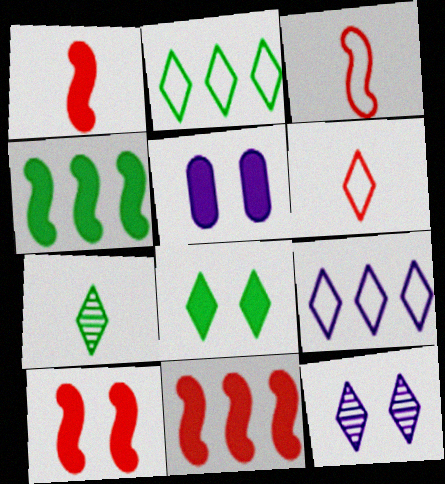[[1, 10, 11], 
[2, 7, 8], 
[5, 8, 10]]